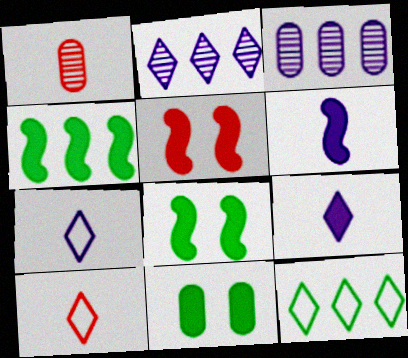[[3, 8, 10], 
[4, 5, 6]]